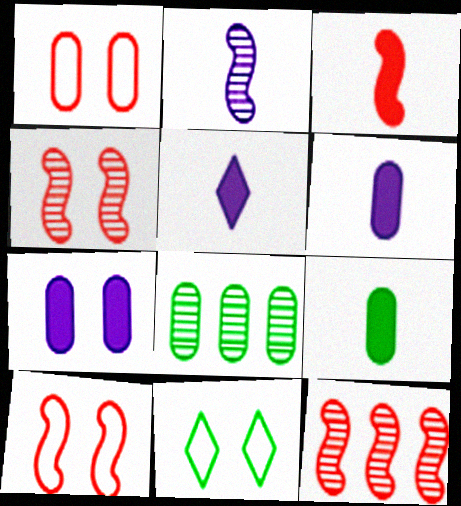[[1, 6, 8], 
[3, 5, 9], 
[3, 10, 12], 
[4, 7, 11], 
[5, 8, 10], 
[6, 11, 12]]